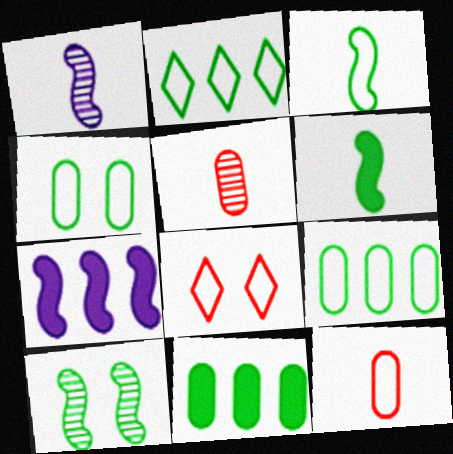[[1, 8, 11], 
[2, 3, 4]]